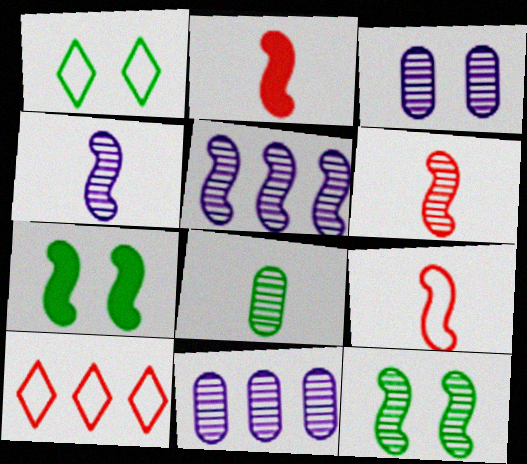[[1, 2, 11], 
[2, 6, 9], 
[5, 6, 12], 
[5, 7, 9]]